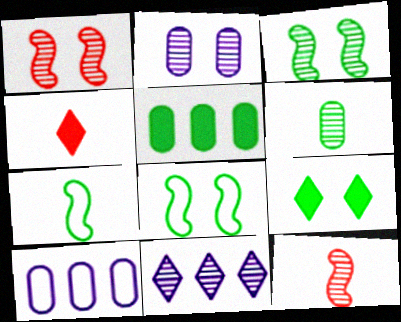[[1, 6, 11], 
[3, 4, 10], 
[9, 10, 12]]